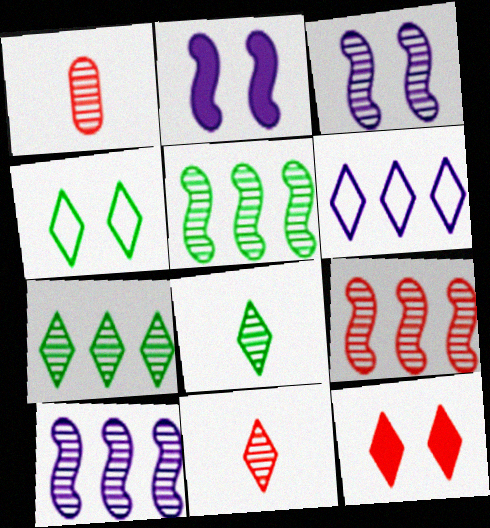[[1, 3, 7], 
[5, 9, 10], 
[6, 8, 12]]